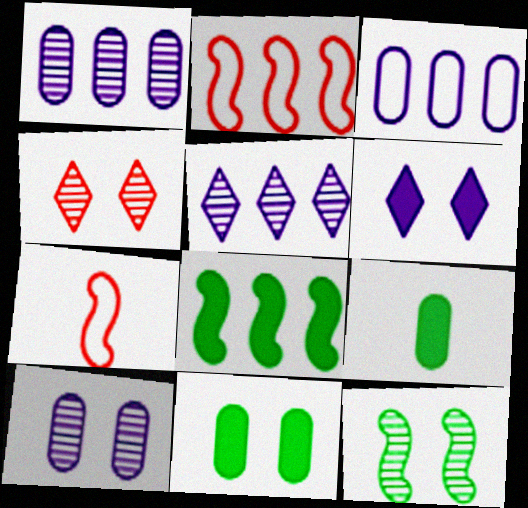[[4, 10, 12], 
[5, 7, 11]]